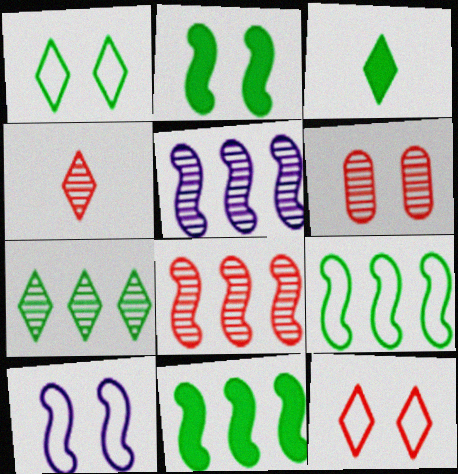[[1, 3, 7], 
[4, 6, 8]]